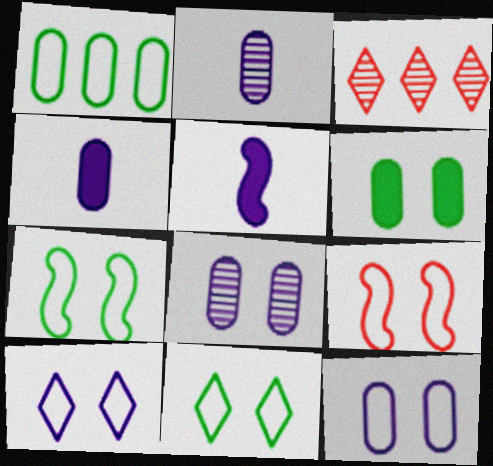[[3, 4, 7], 
[9, 11, 12]]